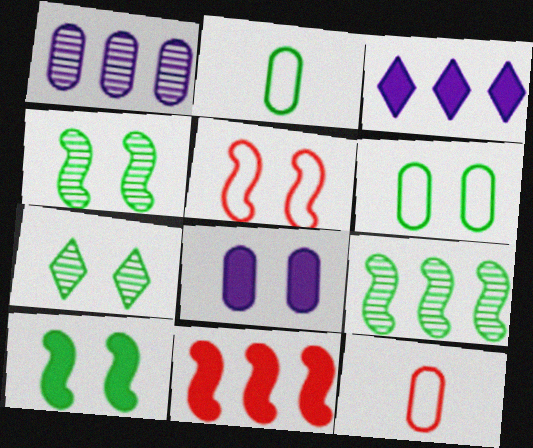[[3, 4, 12], 
[5, 7, 8], 
[6, 7, 10]]